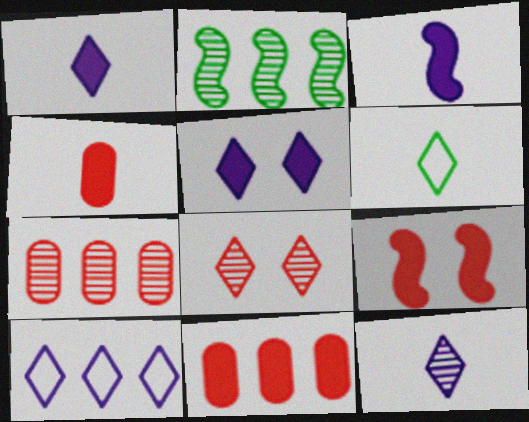[[2, 10, 11], 
[5, 10, 12]]